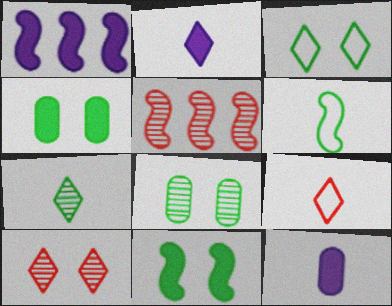[[1, 8, 9], 
[2, 7, 9], 
[3, 5, 12], 
[3, 8, 11]]